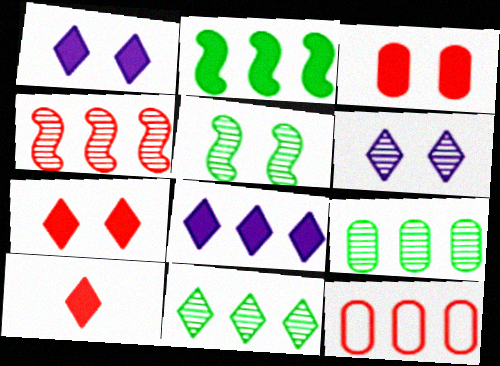[]